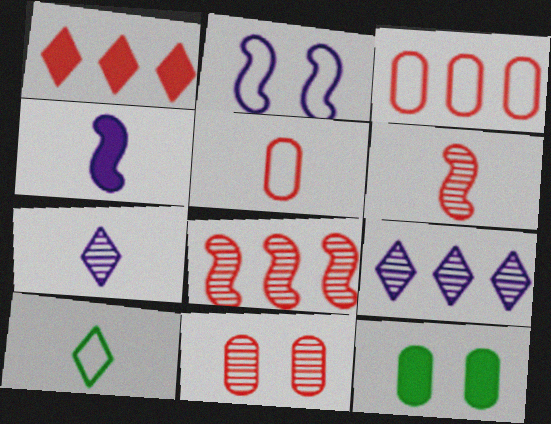[[1, 3, 8], 
[1, 4, 12], 
[2, 3, 10]]